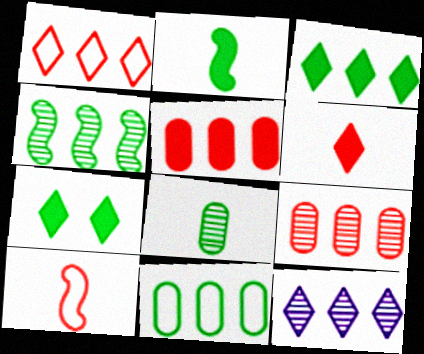[[1, 3, 12], 
[3, 4, 11], 
[4, 9, 12]]